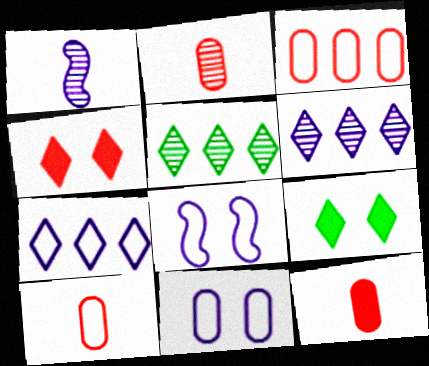[[1, 3, 9], 
[2, 10, 12], 
[5, 8, 12]]